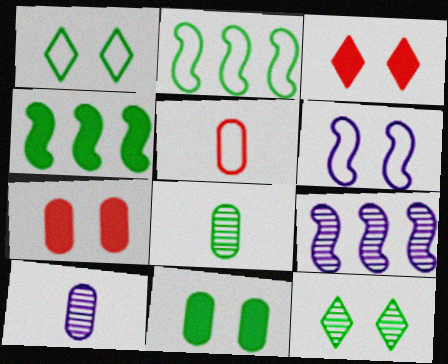[[1, 4, 8], 
[2, 3, 10], 
[6, 7, 12]]